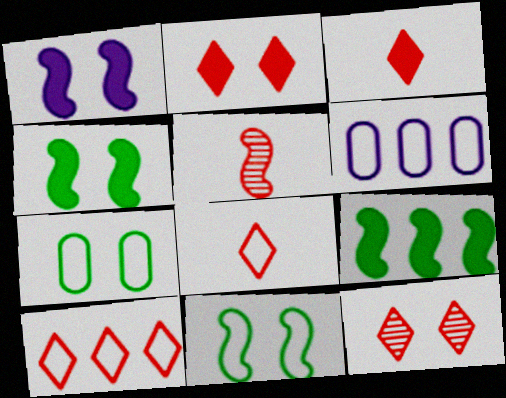[[1, 7, 12], 
[3, 10, 12], 
[6, 8, 11]]